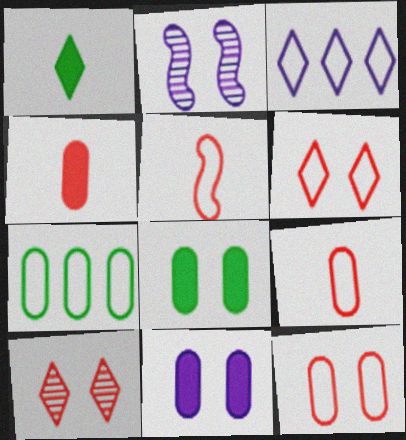[[1, 3, 10], 
[2, 6, 8]]